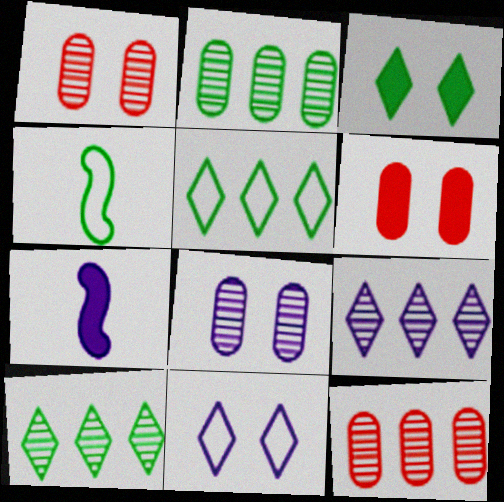[[1, 5, 7], 
[2, 3, 4], 
[4, 6, 9]]